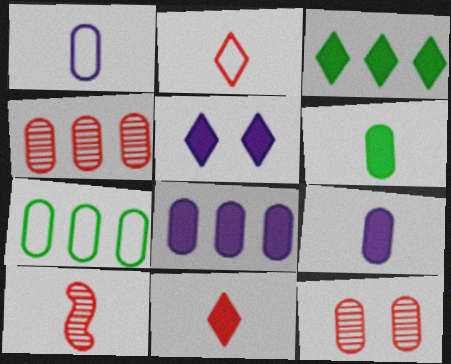[[3, 5, 11], 
[4, 7, 8], 
[5, 7, 10], 
[7, 9, 12]]